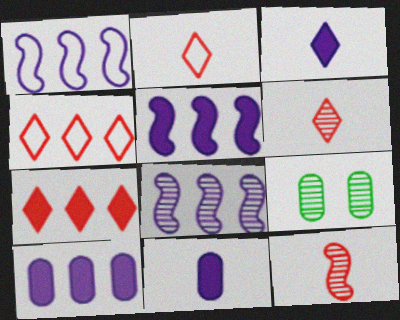[[1, 5, 8], 
[2, 5, 9], 
[6, 8, 9]]